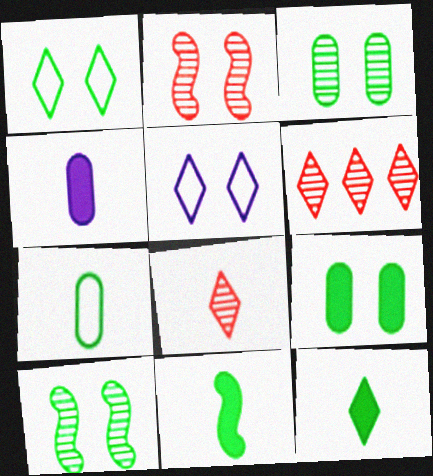[[1, 9, 10], 
[2, 5, 9], 
[5, 6, 12]]